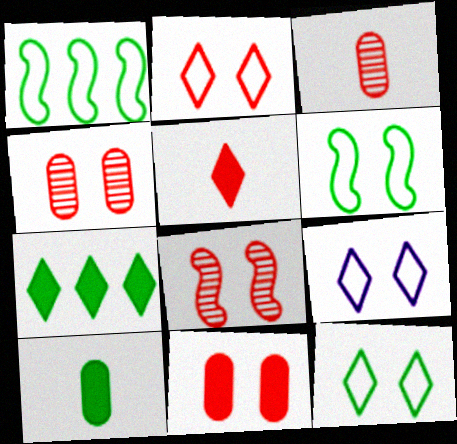[[2, 8, 11], 
[2, 9, 12]]